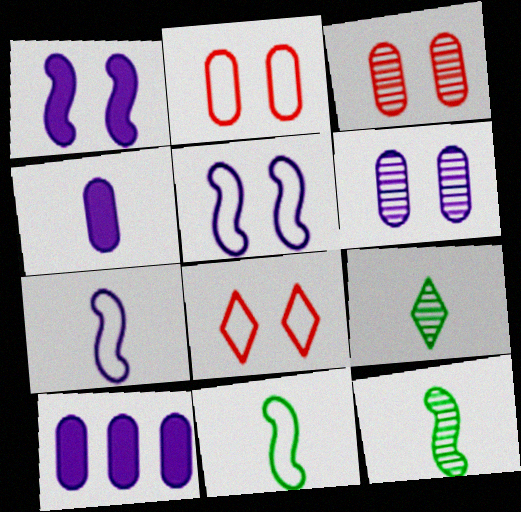[[8, 10, 12]]